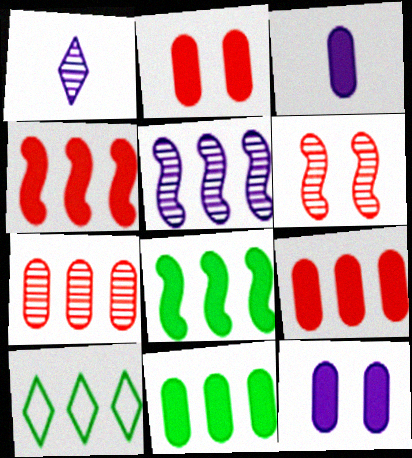[[2, 3, 11], 
[3, 6, 10], 
[5, 9, 10]]